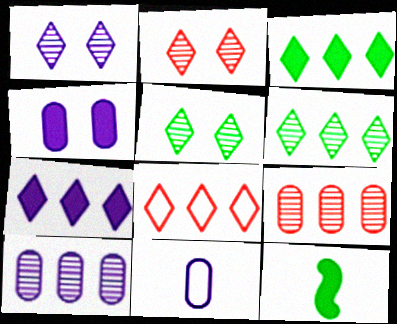[[1, 2, 5], 
[4, 10, 11], 
[6, 7, 8]]